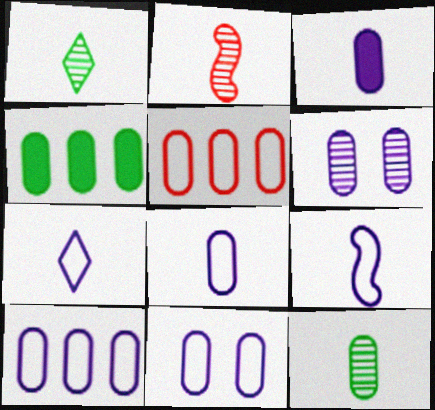[[3, 6, 10], 
[7, 8, 9], 
[8, 10, 11]]